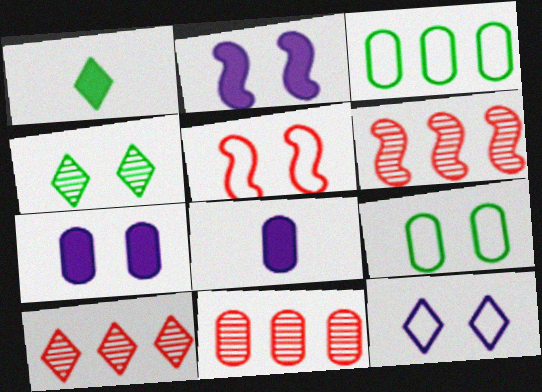[[1, 10, 12], 
[4, 5, 7], 
[5, 9, 12], 
[6, 10, 11], 
[8, 9, 11]]